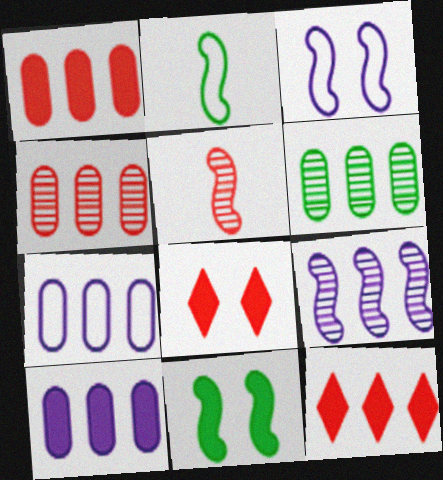[[1, 6, 7]]